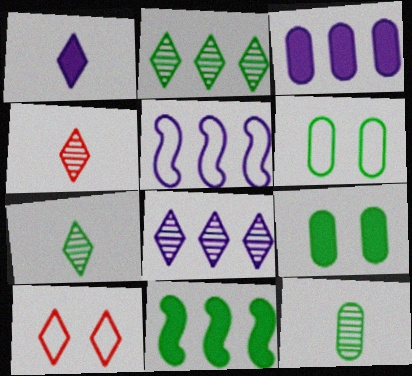[[1, 2, 10], 
[3, 5, 8], 
[4, 5, 9], 
[6, 7, 11]]